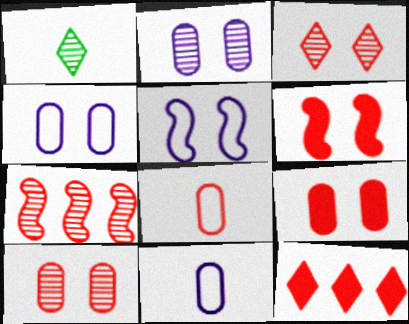[[1, 2, 7]]